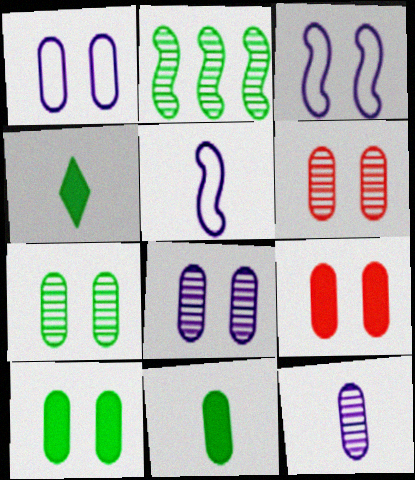[[1, 6, 10], 
[1, 7, 9], 
[6, 7, 8]]